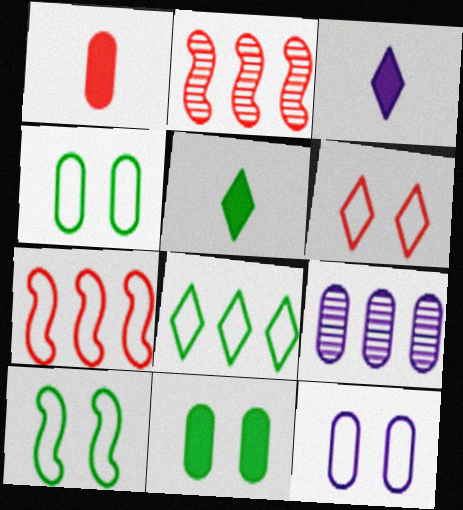[[1, 2, 6], 
[1, 4, 9], 
[2, 3, 4], 
[2, 5, 12], 
[6, 10, 12]]